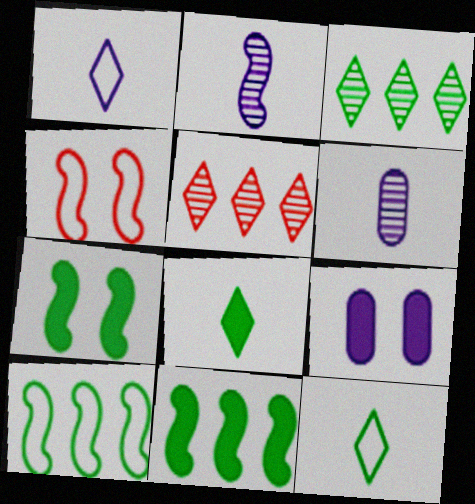[[2, 4, 11]]